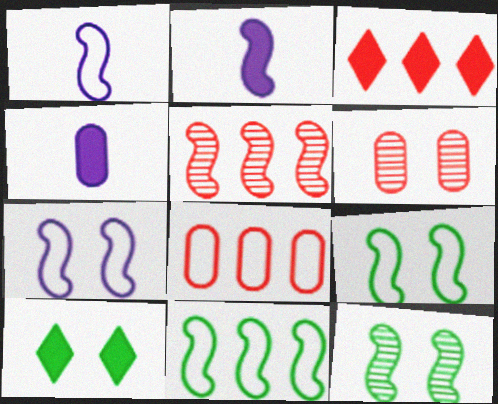[[2, 5, 9], 
[3, 5, 8], 
[6, 7, 10]]